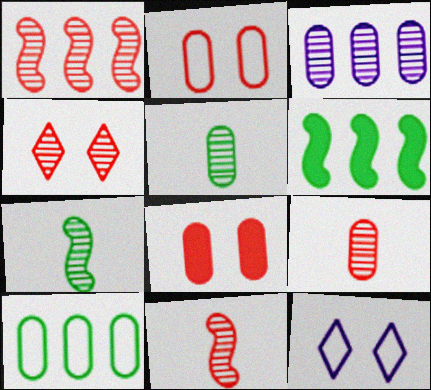[[1, 4, 9], 
[3, 4, 7], 
[6, 9, 12]]